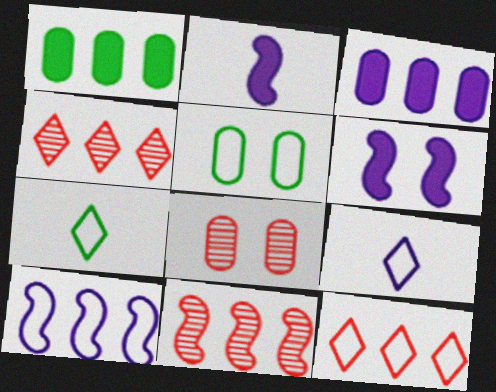[[1, 4, 10], 
[2, 4, 5]]